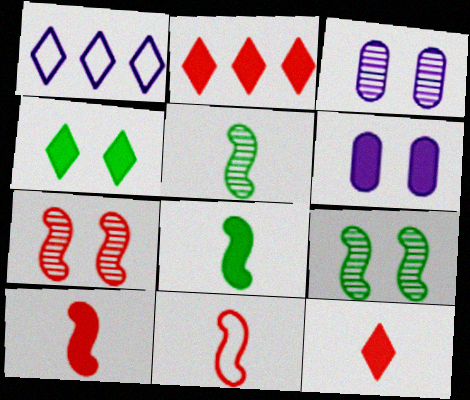[[2, 6, 8]]